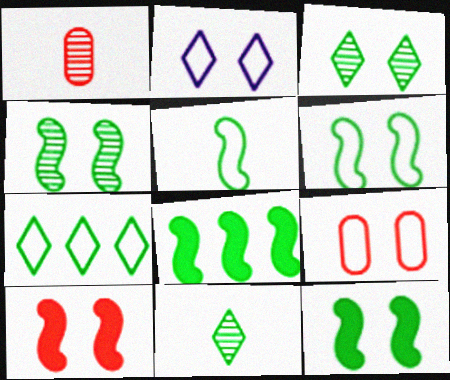[[1, 2, 8], 
[2, 6, 9], 
[4, 5, 8], 
[4, 6, 12]]